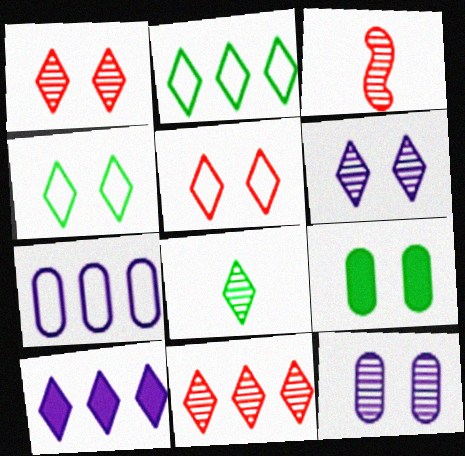[[2, 10, 11], 
[5, 8, 10], 
[6, 8, 11]]